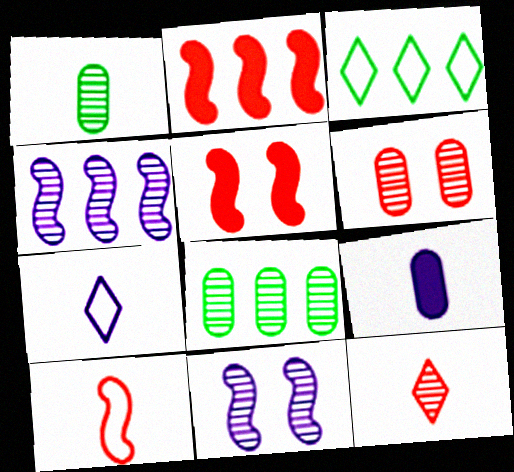[[5, 7, 8], 
[8, 11, 12]]